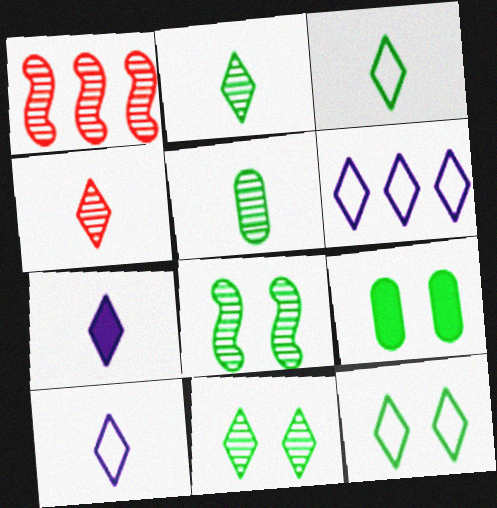[[1, 9, 10], 
[3, 4, 7], 
[8, 9, 12]]